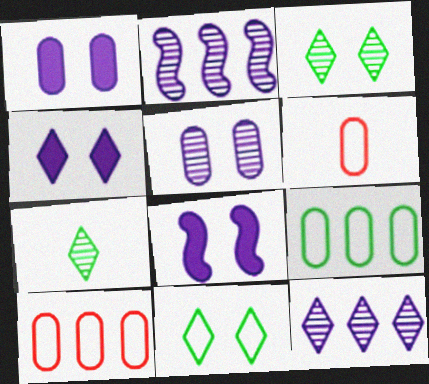[[1, 4, 8], 
[7, 8, 10]]